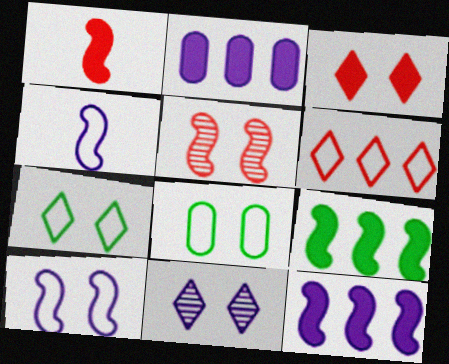[[2, 4, 11], 
[3, 7, 11], 
[4, 5, 9], 
[4, 6, 8]]